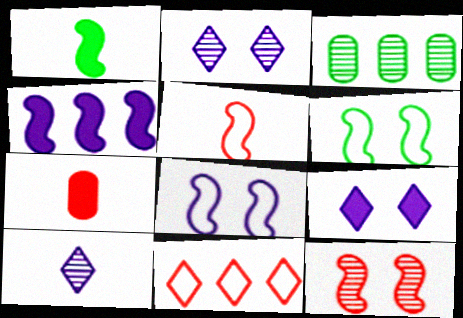[[3, 4, 11], 
[3, 5, 9], 
[3, 10, 12], 
[7, 11, 12]]